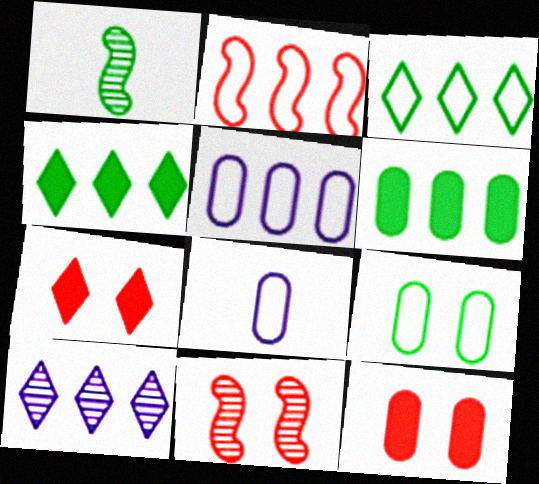[[1, 4, 9], 
[1, 5, 7], 
[2, 3, 5], 
[2, 6, 10], 
[4, 8, 11]]